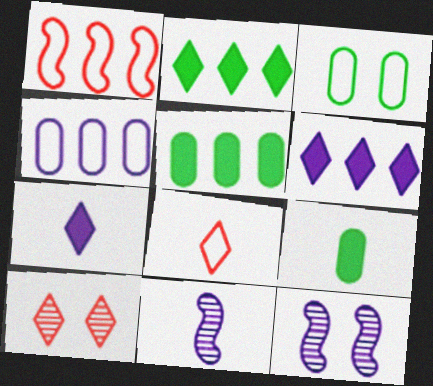[[4, 7, 12], 
[5, 8, 12], 
[8, 9, 11]]